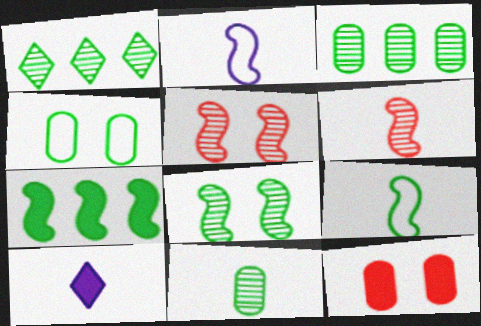[[1, 2, 12], 
[1, 8, 11], 
[2, 5, 7], 
[7, 8, 9], 
[7, 10, 12]]